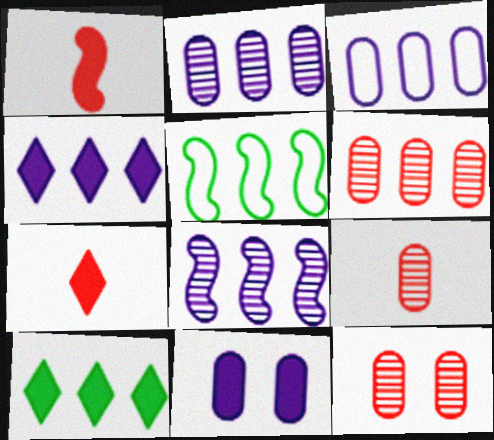[[1, 10, 11], 
[3, 4, 8], 
[4, 5, 6], 
[6, 9, 12]]